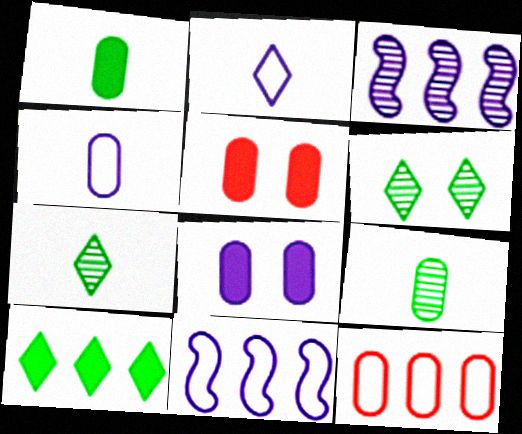[[2, 3, 8], 
[3, 10, 12], 
[5, 7, 11], 
[8, 9, 12]]